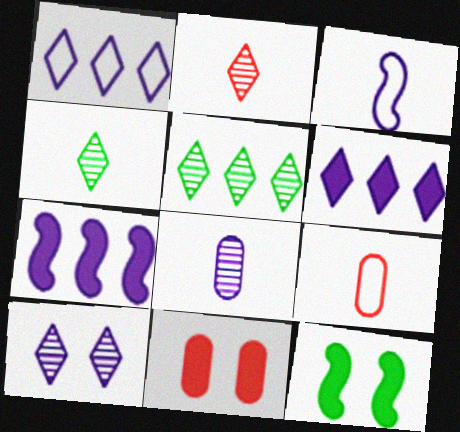[[2, 5, 10], 
[3, 5, 11]]